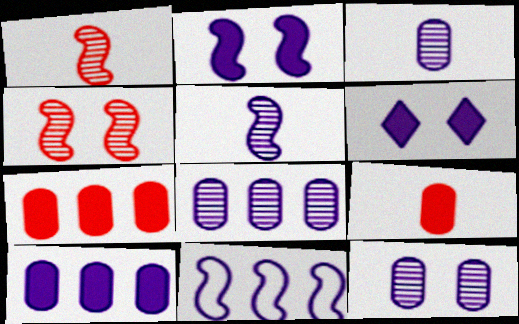[[2, 5, 11], 
[3, 6, 11], 
[3, 8, 12]]